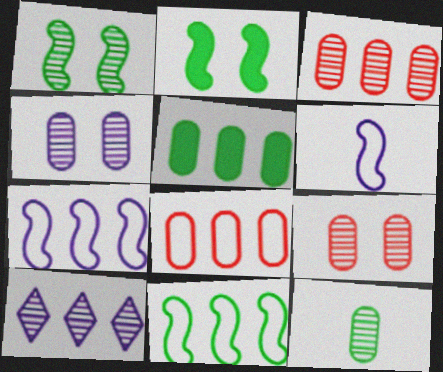[[3, 4, 12]]